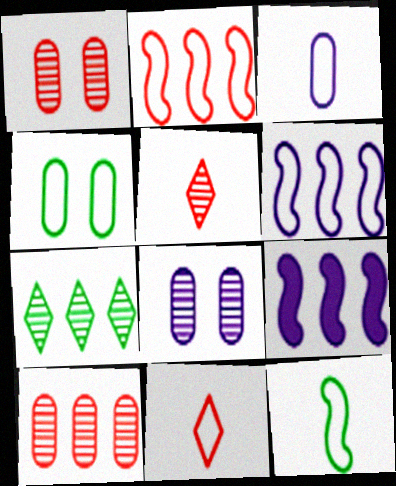[[3, 11, 12], 
[4, 5, 9], 
[4, 6, 11]]